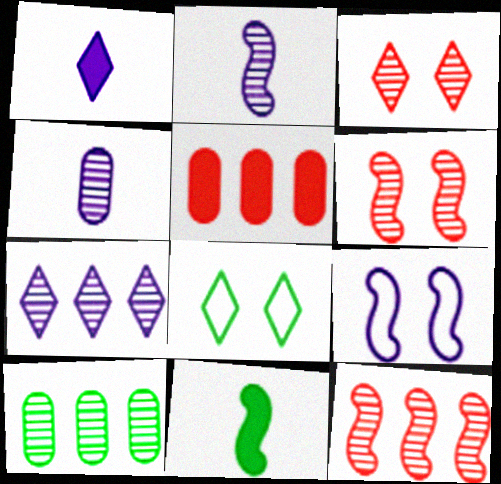[[2, 3, 10], 
[2, 5, 8], 
[7, 10, 12], 
[8, 10, 11], 
[9, 11, 12]]